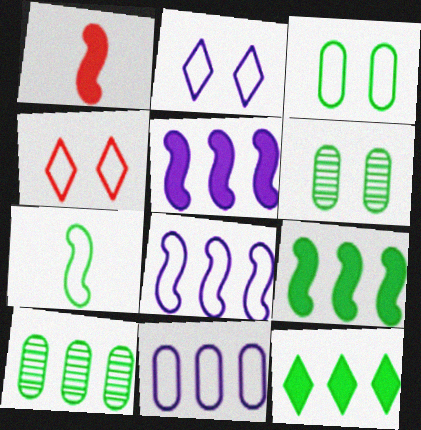[[1, 2, 10], 
[4, 7, 11], 
[6, 7, 12]]